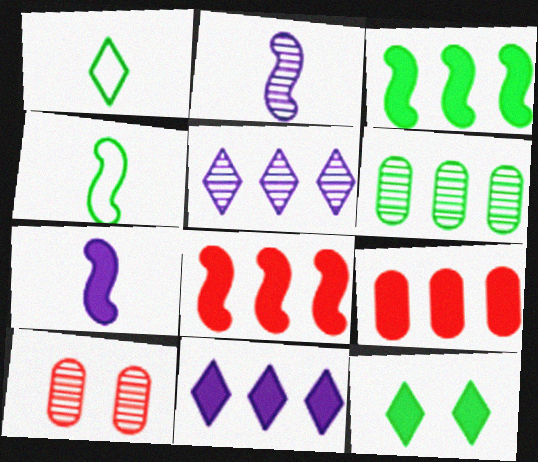[[3, 9, 11], 
[4, 6, 12], 
[4, 10, 11], 
[7, 9, 12]]